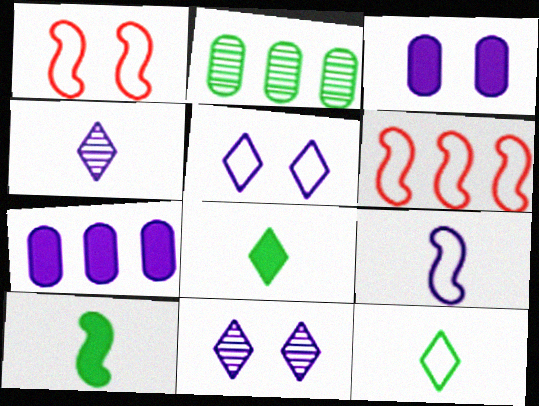[[7, 9, 11]]